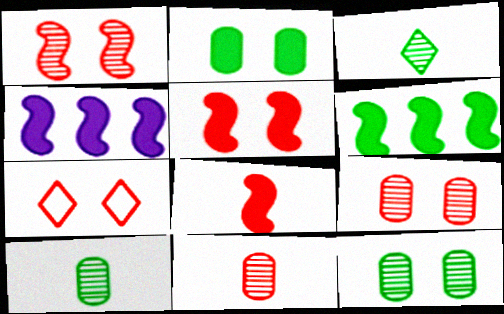[[4, 7, 10], 
[5, 7, 9]]